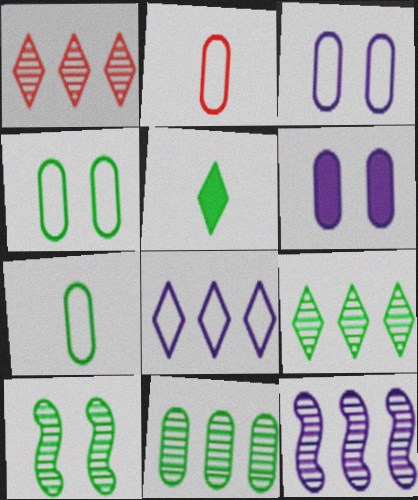[[1, 11, 12], 
[2, 6, 11]]